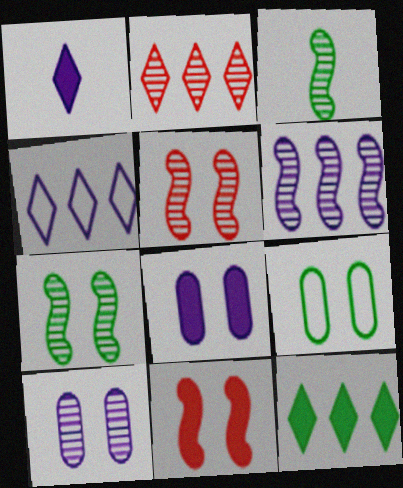[[2, 3, 10], 
[2, 4, 12], 
[3, 5, 6], 
[3, 9, 12]]